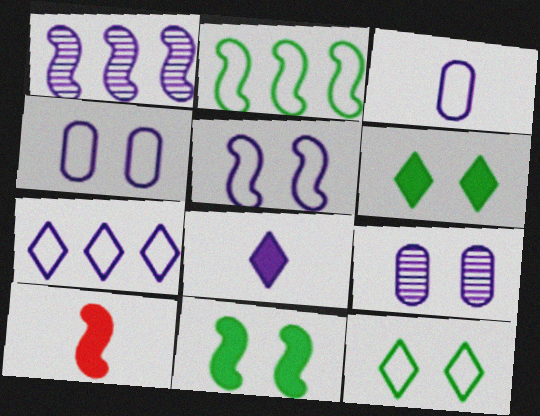[[1, 4, 8], 
[3, 5, 7]]